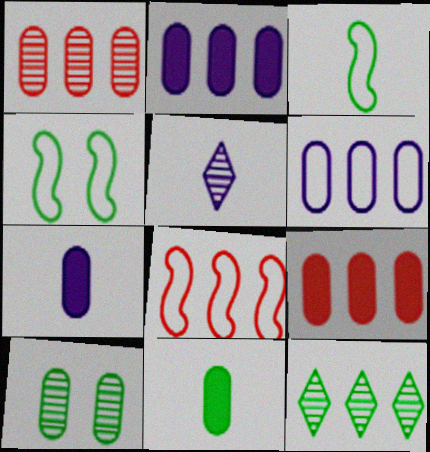[[2, 8, 12], 
[4, 5, 9], 
[4, 11, 12]]